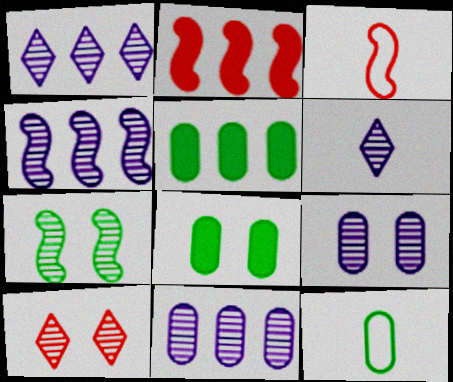[[1, 3, 8], 
[1, 4, 11], 
[4, 6, 9], 
[7, 9, 10]]